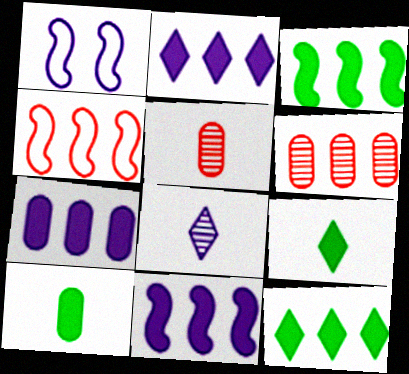[[1, 5, 12], 
[1, 6, 9], 
[1, 7, 8], 
[2, 7, 11]]